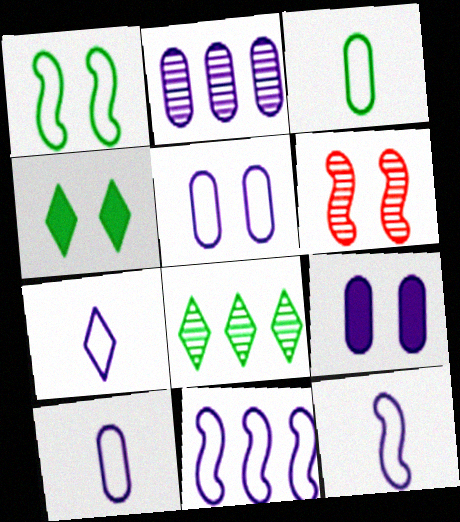[[2, 9, 10], 
[4, 5, 6], 
[5, 7, 11], 
[7, 10, 12]]